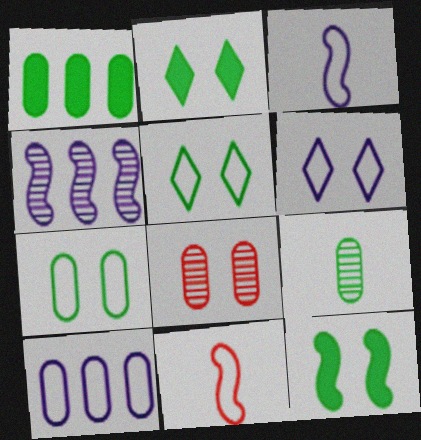[[1, 7, 9], 
[3, 6, 10], 
[4, 11, 12], 
[5, 10, 11], 
[6, 8, 12]]